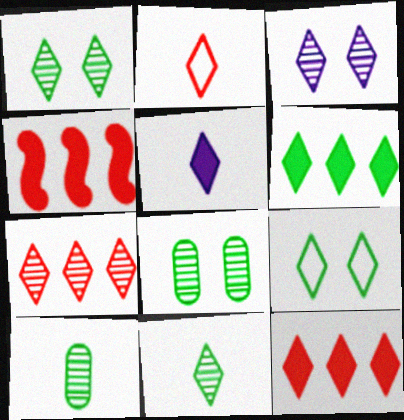[[2, 3, 6], 
[2, 5, 11], 
[3, 7, 11], 
[5, 7, 9], 
[6, 9, 11]]